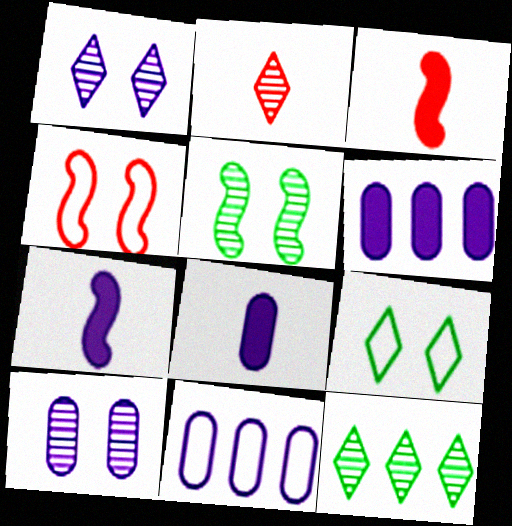[[1, 2, 12], 
[1, 7, 11], 
[4, 8, 12], 
[8, 10, 11]]